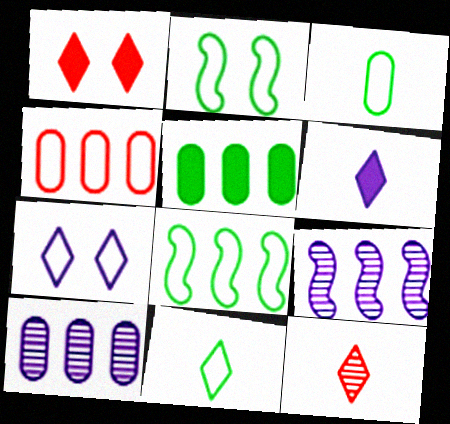[[1, 3, 9], 
[4, 5, 10], 
[6, 11, 12]]